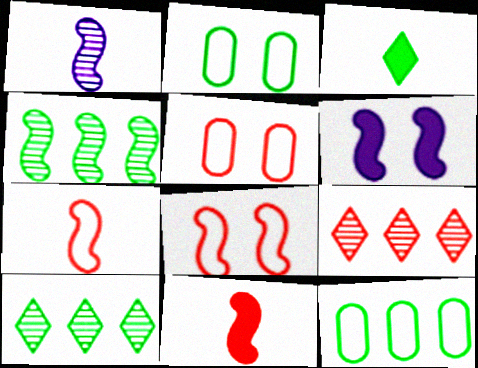[[2, 3, 4], 
[4, 6, 7], 
[5, 9, 11]]